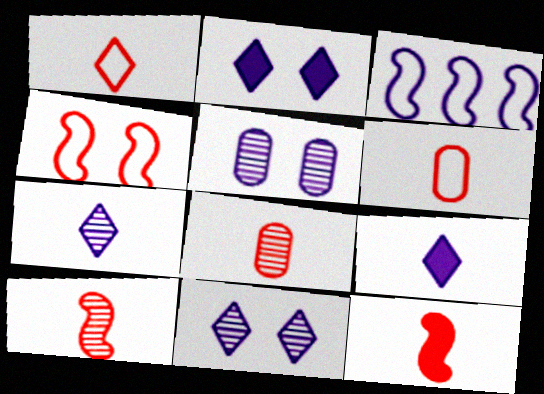[[1, 8, 12], 
[3, 5, 9]]